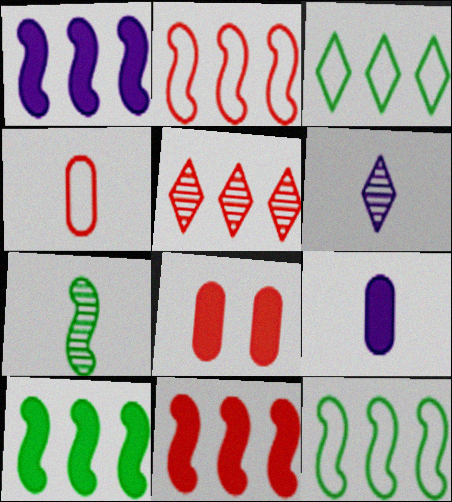[[1, 10, 11], 
[6, 8, 12]]